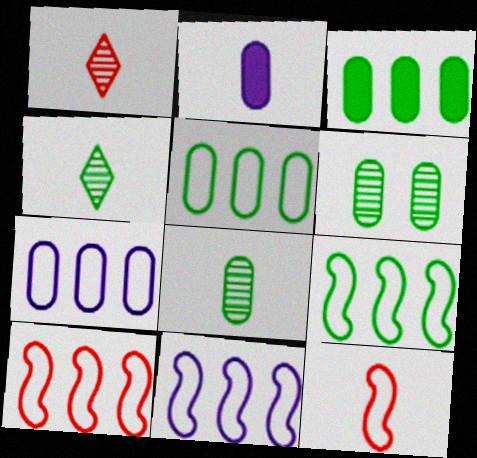[[2, 4, 12], 
[9, 10, 11]]